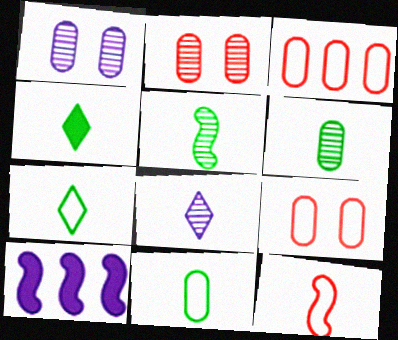[[2, 7, 10], 
[4, 5, 11]]